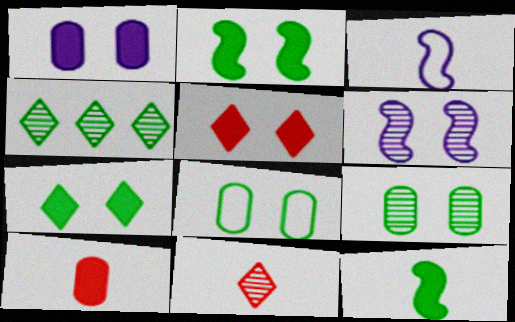[[1, 2, 5], 
[4, 8, 12], 
[5, 6, 8]]